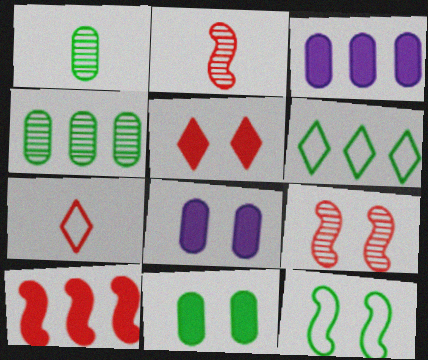[[2, 6, 8]]